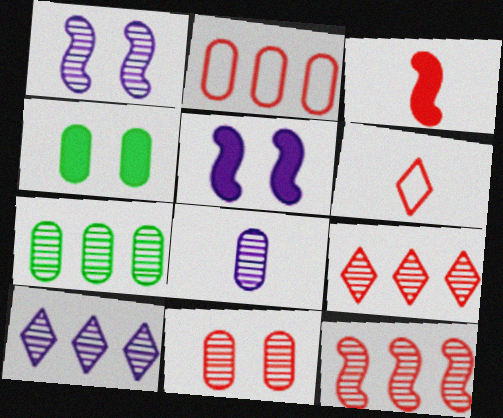[[1, 8, 10], 
[2, 4, 8], 
[5, 6, 7], 
[7, 8, 11], 
[7, 10, 12]]